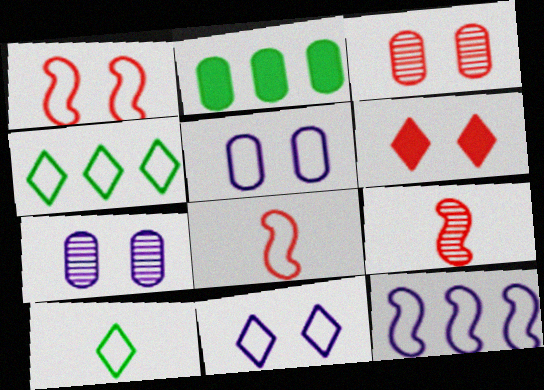[[1, 3, 6], 
[2, 9, 11], 
[4, 5, 8]]